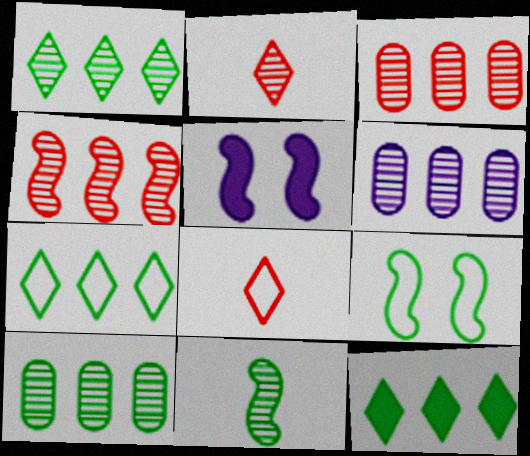[[1, 4, 6], 
[1, 7, 12], 
[3, 6, 10], 
[5, 8, 10]]